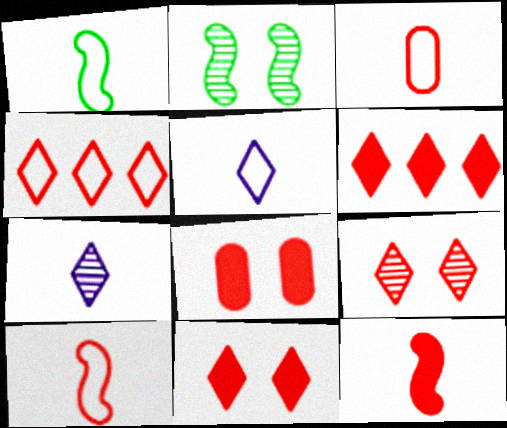[[1, 3, 5], 
[6, 8, 12]]